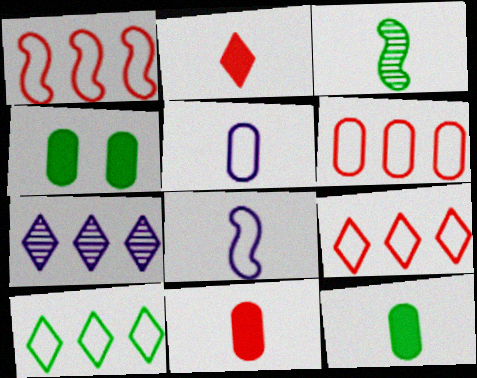[[1, 6, 9], 
[2, 3, 5], 
[3, 4, 10]]